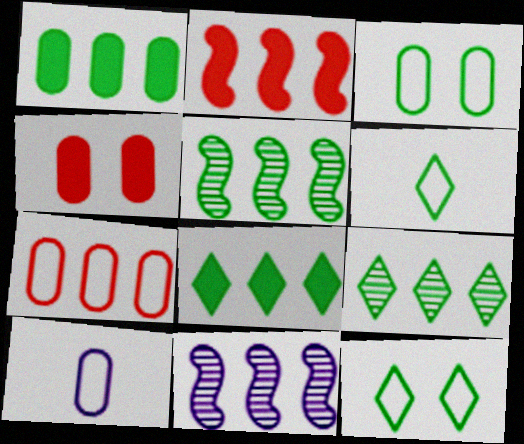[[3, 7, 10], 
[4, 6, 11], 
[7, 8, 11]]